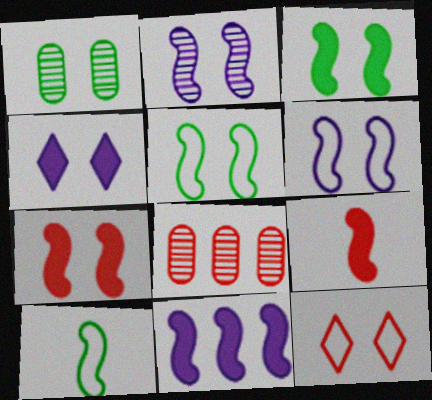[[2, 5, 7], 
[3, 9, 11], 
[4, 8, 10], 
[8, 9, 12]]